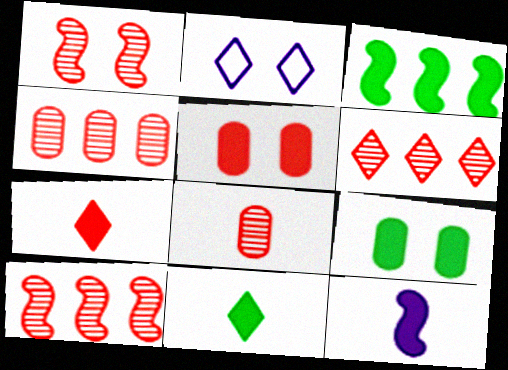[[1, 2, 9], 
[1, 6, 8], 
[2, 3, 8], 
[2, 6, 11], 
[3, 9, 11], 
[4, 6, 10]]